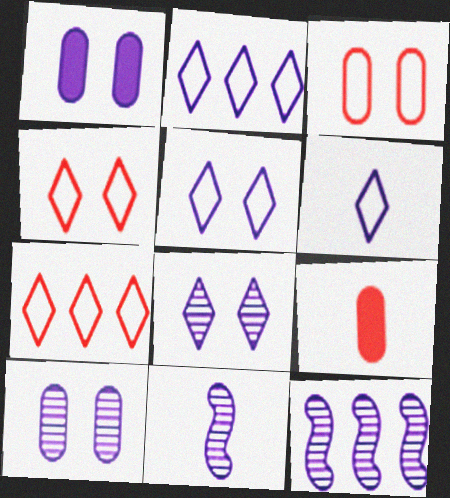[[1, 2, 11], 
[1, 6, 12], 
[2, 5, 6]]